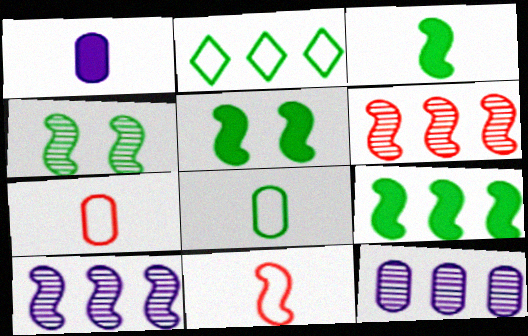[[3, 5, 9], 
[5, 10, 11]]